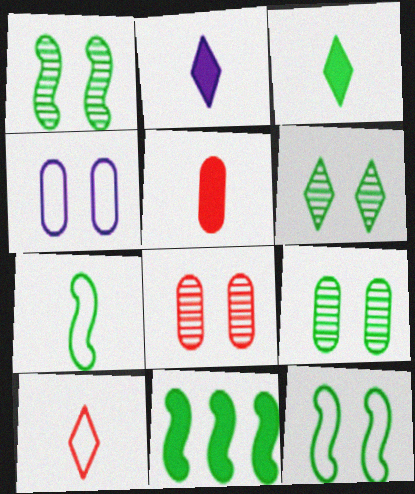[[1, 6, 9], 
[1, 7, 11]]